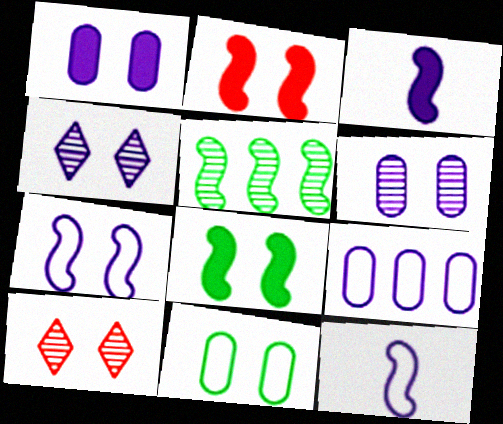[[1, 4, 7], 
[2, 4, 11], 
[2, 5, 12], 
[3, 4, 9]]